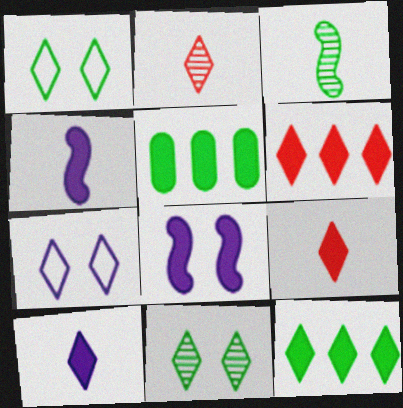[[1, 3, 5], 
[2, 7, 12], 
[5, 8, 9]]